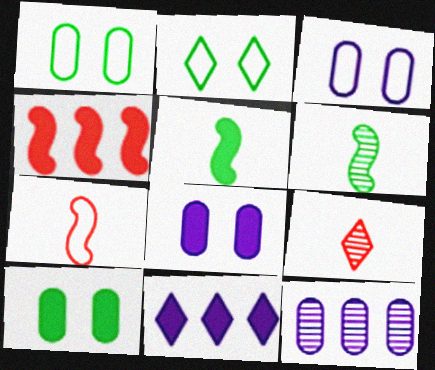[[2, 9, 11]]